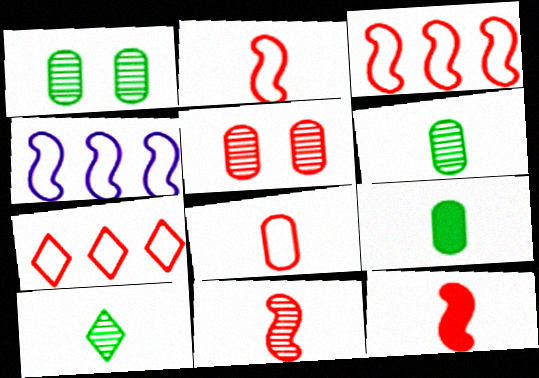[[2, 11, 12], 
[5, 7, 12]]